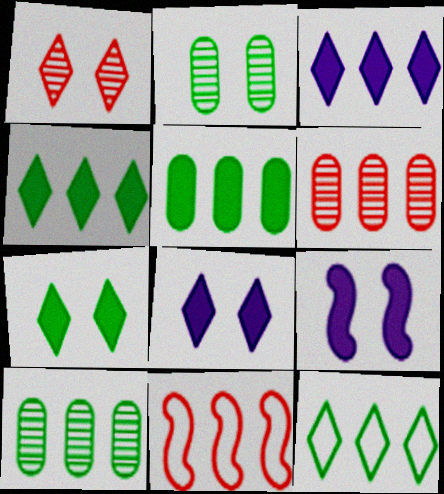[[3, 10, 11]]